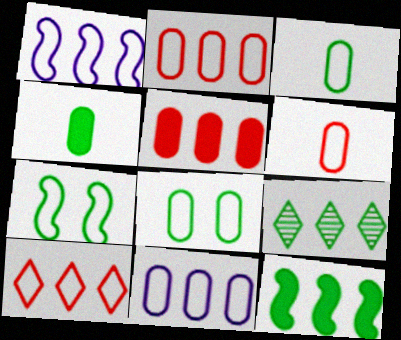[[1, 5, 9], 
[4, 7, 9], 
[6, 8, 11]]